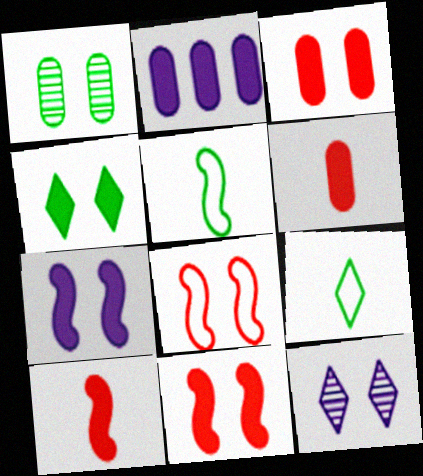[[2, 4, 10], 
[3, 4, 7]]